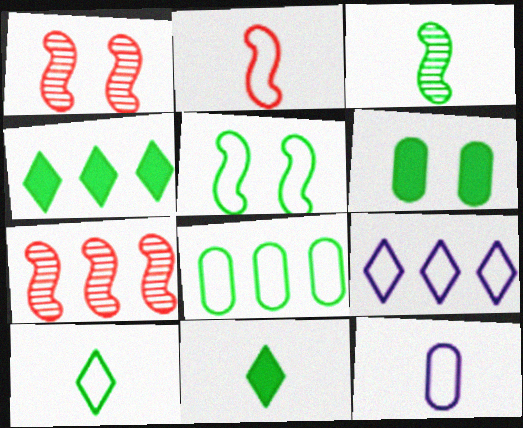[[1, 4, 12], 
[2, 10, 12], 
[5, 8, 10]]